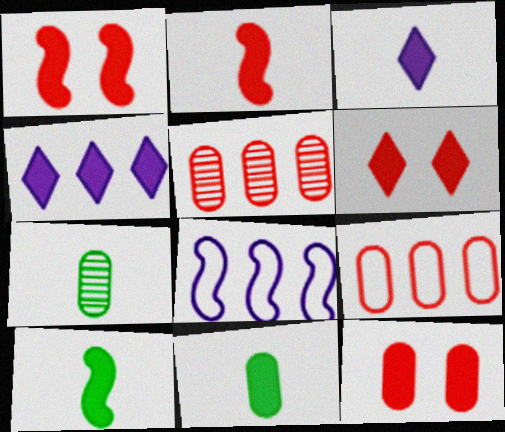[[1, 4, 11], 
[1, 6, 12], 
[2, 3, 11], 
[4, 10, 12], 
[6, 7, 8]]